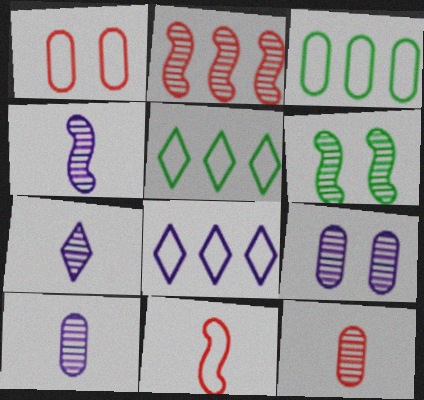[[2, 4, 6], 
[4, 7, 10]]